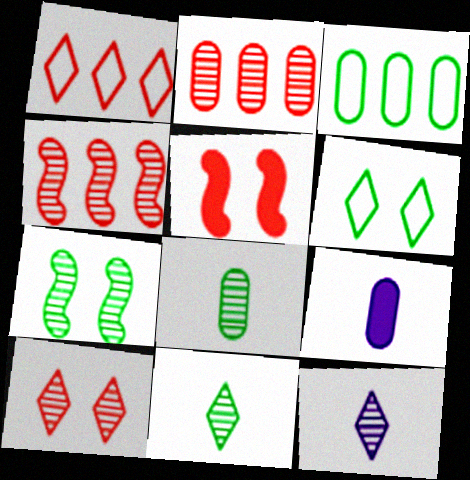[[1, 7, 9], 
[2, 7, 12], 
[3, 5, 12], 
[4, 6, 9]]